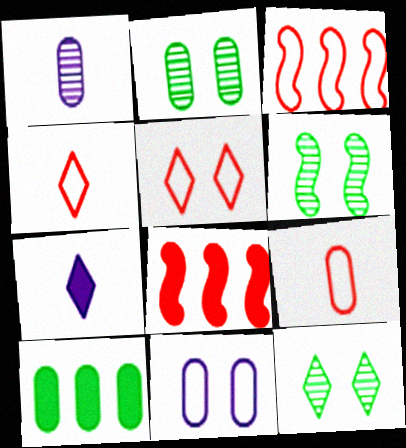[[2, 3, 7], 
[2, 6, 12], 
[3, 5, 9]]